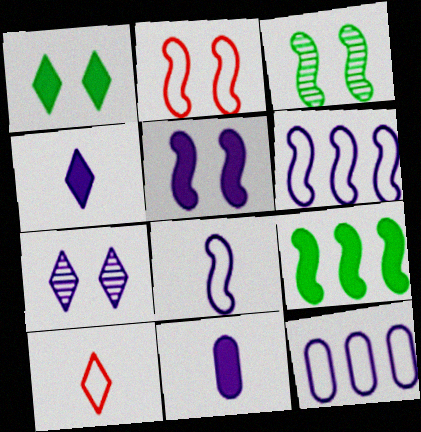[[2, 3, 5], 
[6, 7, 11]]